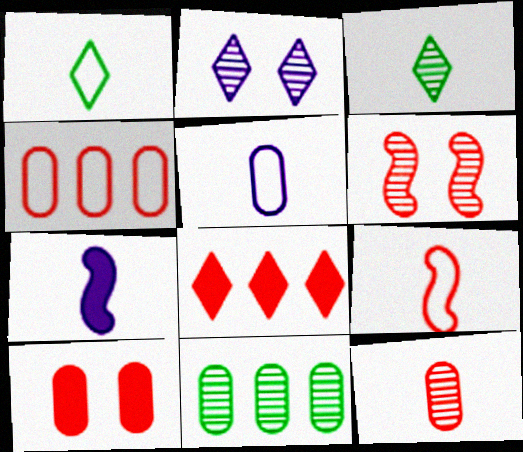[[1, 2, 8], 
[1, 5, 9], 
[1, 7, 12], 
[4, 10, 12], 
[5, 10, 11]]